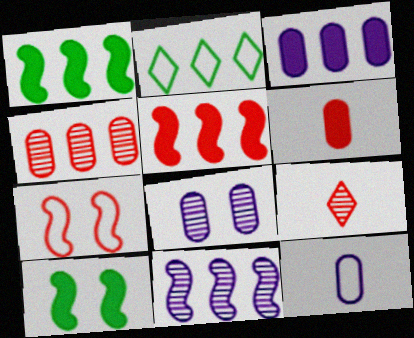[[2, 7, 12], 
[3, 8, 12]]